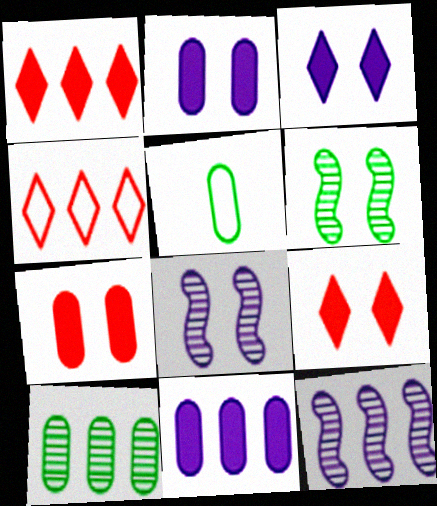[[1, 5, 8], 
[5, 9, 12]]